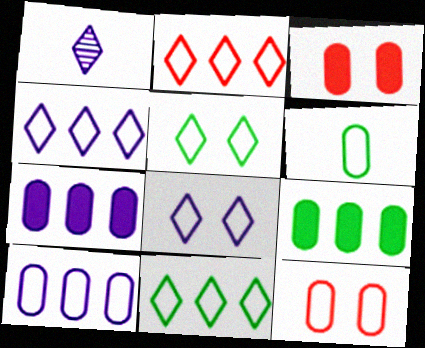[[2, 4, 11], 
[6, 10, 12]]